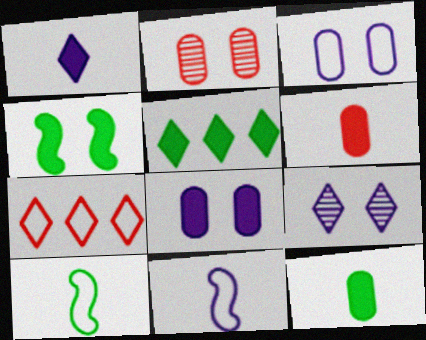[[2, 5, 11], 
[3, 7, 10], 
[4, 5, 12]]